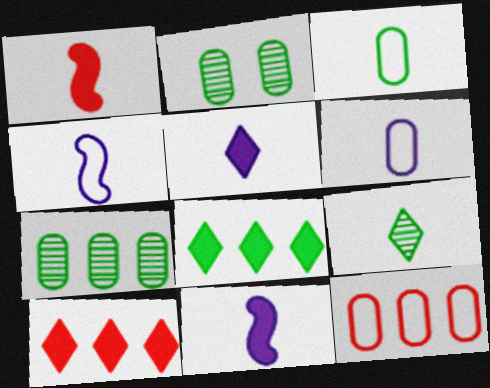[[1, 6, 9], 
[2, 4, 10]]